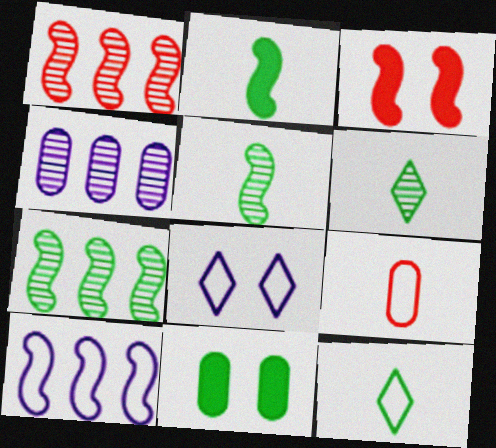[[3, 4, 12], 
[3, 5, 10], 
[4, 9, 11], 
[7, 11, 12]]